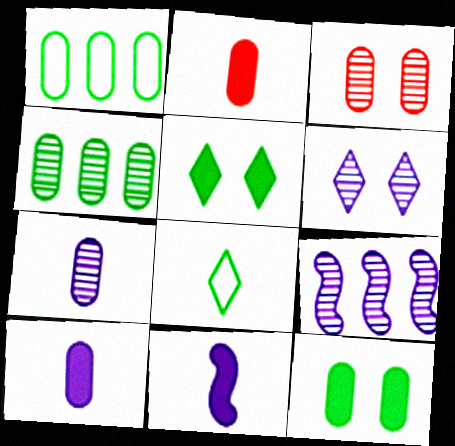[[1, 3, 10], 
[3, 4, 7], 
[6, 7, 9]]